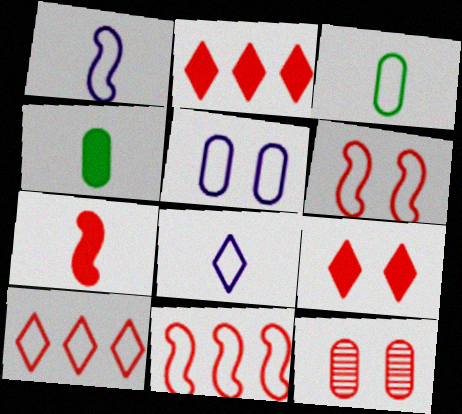[[6, 9, 12], 
[7, 10, 12]]